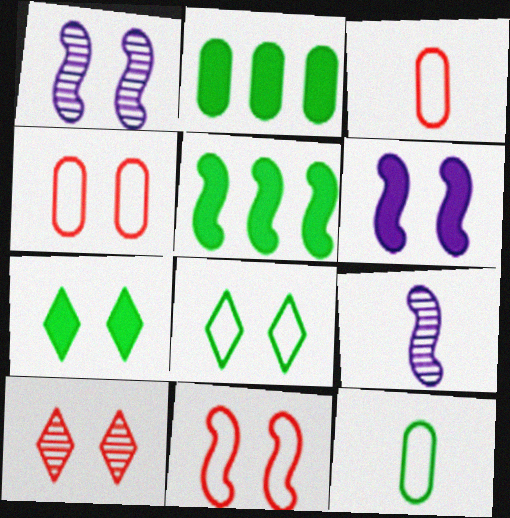[[1, 4, 7], 
[5, 9, 11]]